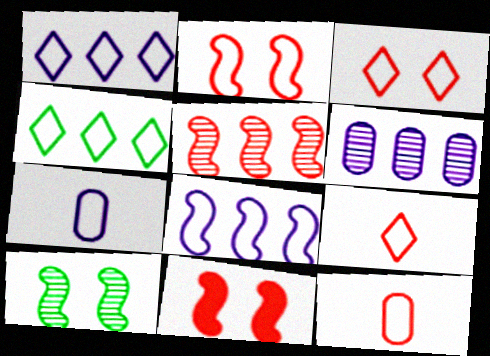[[2, 4, 7]]